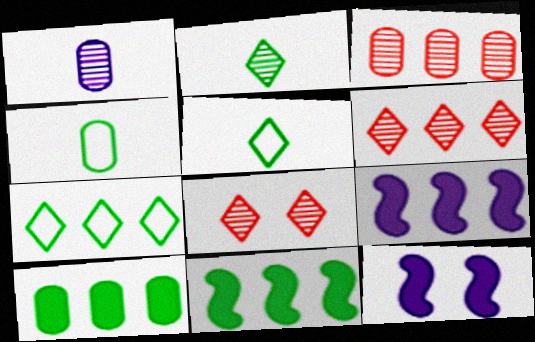[[3, 5, 12], 
[3, 7, 9], 
[4, 6, 12], 
[4, 8, 9]]